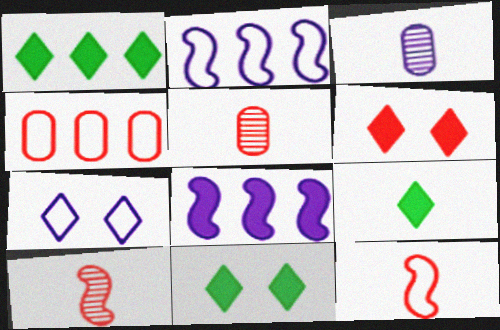[[1, 9, 11], 
[2, 5, 11], 
[3, 7, 8], 
[3, 9, 12], 
[4, 6, 10]]